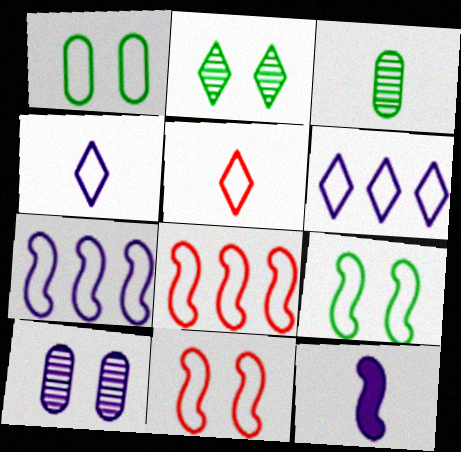[[1, 4, 8], 
[1, 5, 7], 
[3, 5, 12], 
[6, 10, 12]]